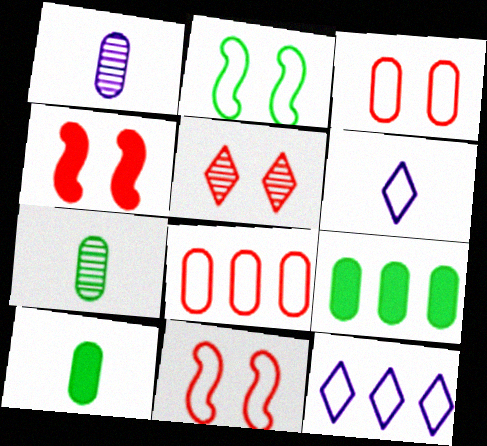[[1, 3, 9], 
[2, 6, 8], 
[3, 4, 5], 
[4, 7, 12]]